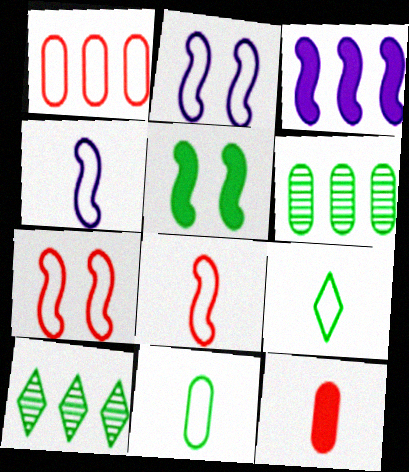[[1, 2, 9], 
[1, 3, 10], 
[2, 10, 12], 
[5, 6, 9], 
[5, 10, 11]]